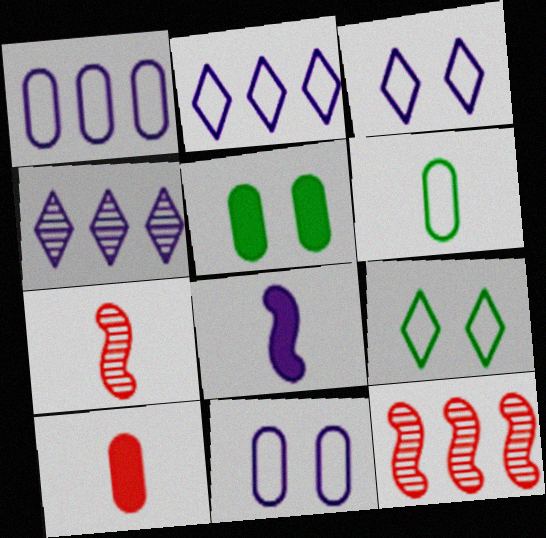[[2, 5, 7], 
[4, 8, 11]]